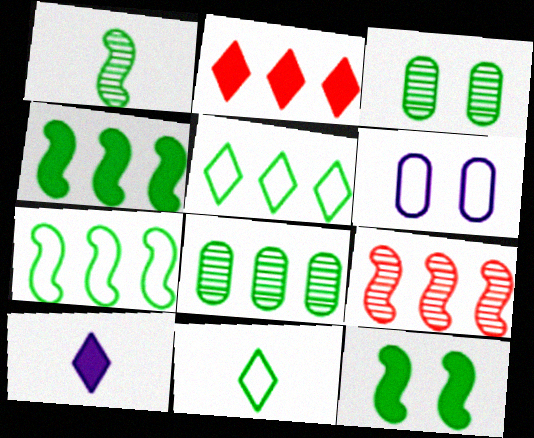[[1, 2, 6], 
[1, 7, 12], 
[3, 4, 11], 
[4, 5, 8], 
[8, 11, 12]]